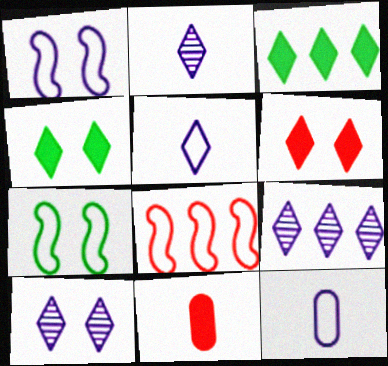[[2, 9, 10], 
[7, 9, 11]]